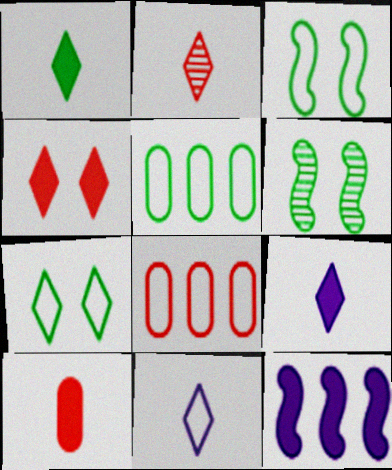[[1, 2, 11], 
[1, 5, 6], 
[3, 8, 11], 
[6, 8, 9]]